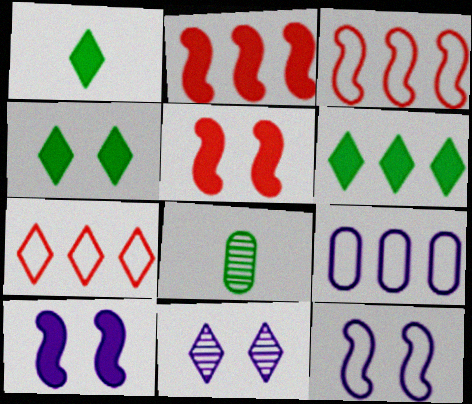[[1, 4, 6], 
[1, 7, 11], 
[7, 8, 10]]